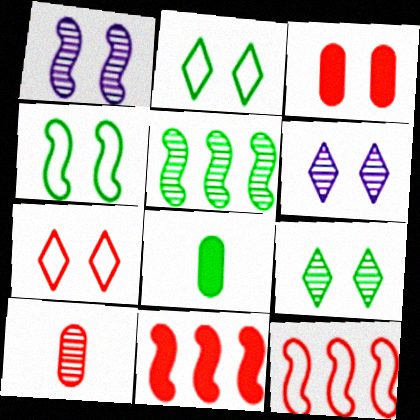[[1, 2, 3], 
[2, 5, 8], 
[3, 4, 6], 
[5, 6, 10], 
[6, 8, 12], 
[7, 10, 11]]